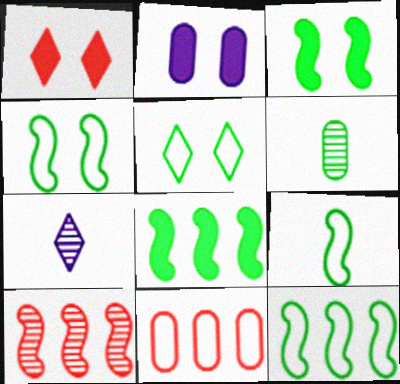[[1, 2, 3], 
[2, 6, 11], 
[3, 7, 11], 
[4, 9, 12], 
[5, 6, 8]]